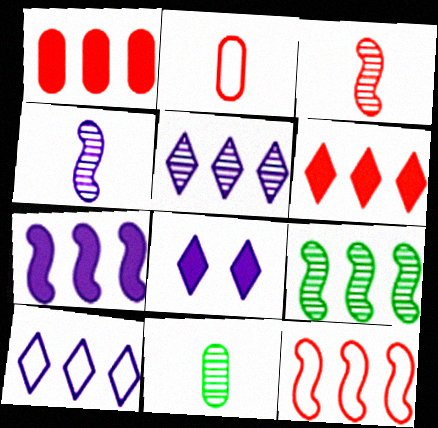[[1, 9, 10], 
[2, 8, 9], 
[7, 9, 12], 
[8, 11, 12]]